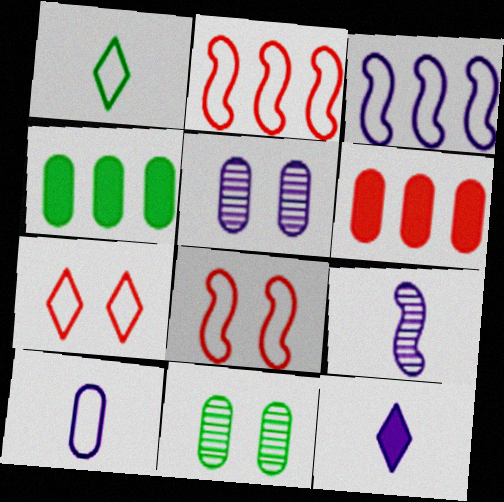[[2, 11, 12], 
[3, 5, 12], 
[4, 7, 9], 
[6, 10, 11], 
[9, 10, 12]]